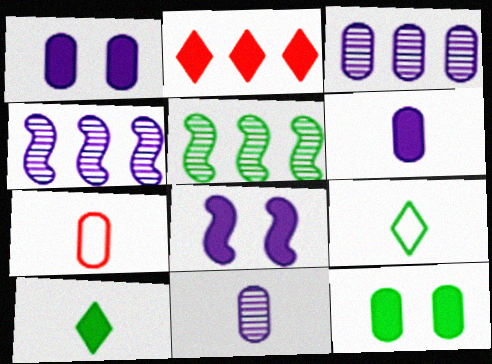[[3, 7, 12], 
[5, 9, 12]]